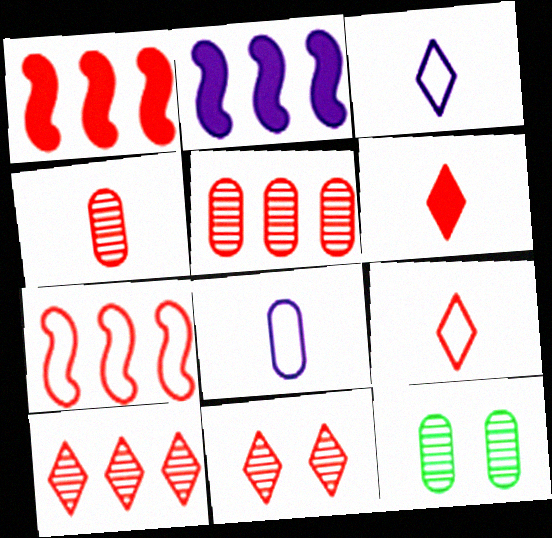[[1, 3, 12], 
[2, 9, 12]]